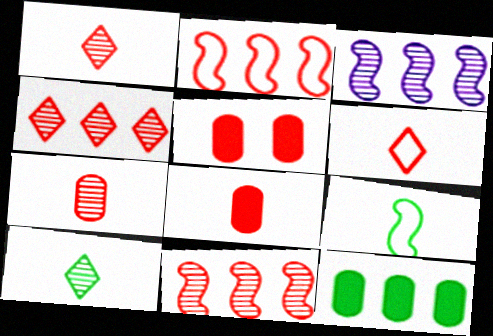[[1, 2, 5], 
[5, 6, 11]]